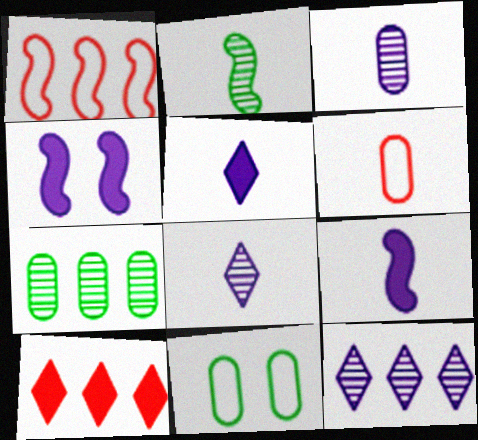[[1, 2, 4], 
[2, 5, 6]]